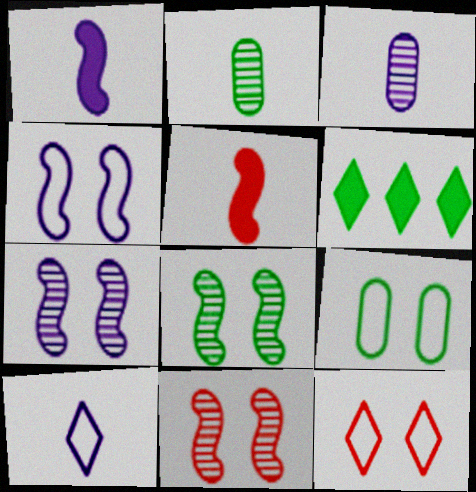[[1, 3, 10], 
[2, 5, 10], 
[4, 9, 12], 
[7, 8, 11]]